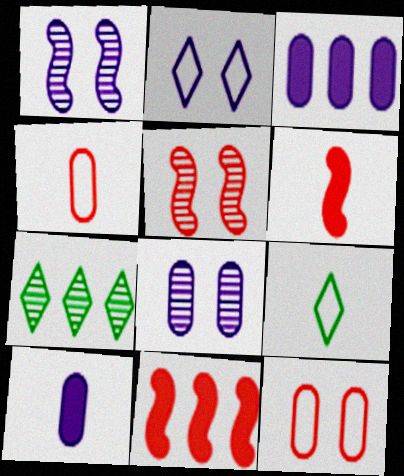[[3, 5, 9], 
[8, 9, 11]]